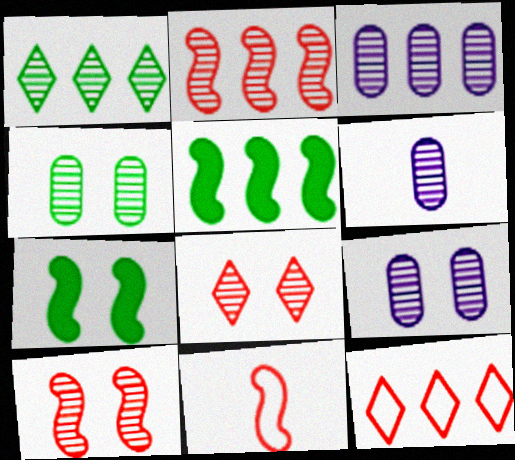[[1, 2, 3], 
[1, 6, 10], 
[3, 5, 12], 
[3, 6, 9], 
[6, 7, 12]]